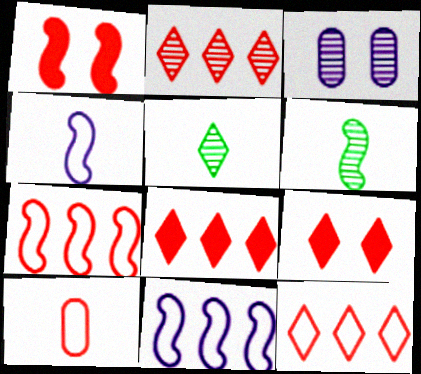[[1, 2, 10], 
[1, 6, 11], 
[2, 3, 6], 
[2, 8, 12]]